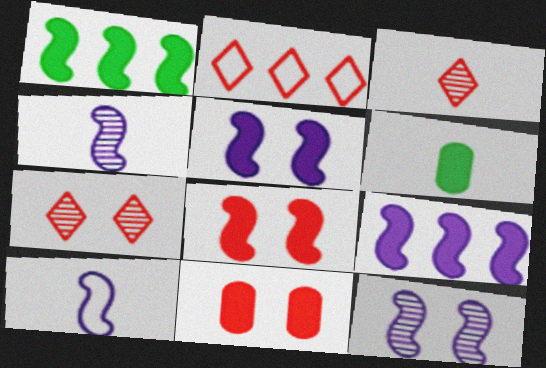[[2, 6, 12], 
[3, 6, 10], 
[9, 10, 12]]